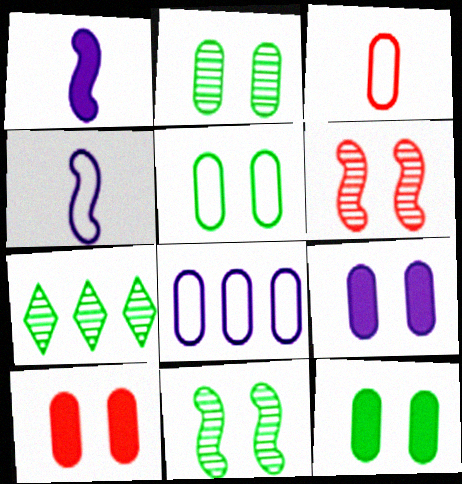[[2, 5, 12], 
[3, 5, 8], 
[4, 7, 10], 
[9, 10, 12]]